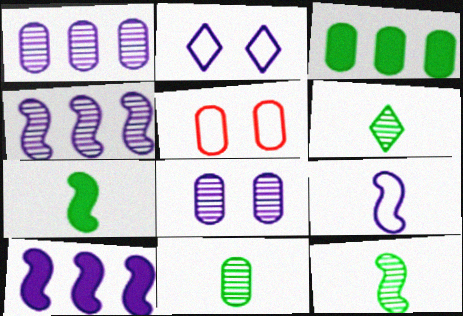[[5, 6, 10], 
[6, 11, 12]]